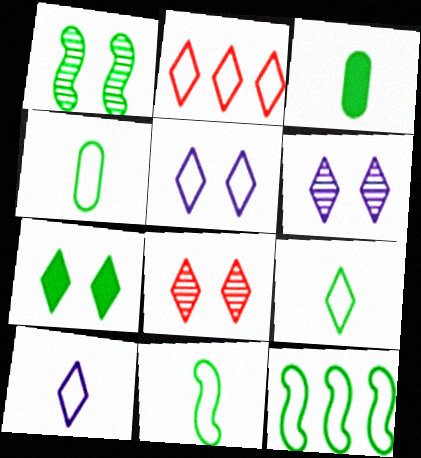[[2, 5, 9], 
[4, 9, 11], 
[5, 7, 8]]